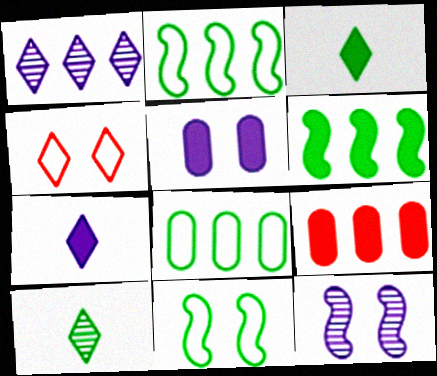[[1, 2, 9], 
[1, 3, 4]]